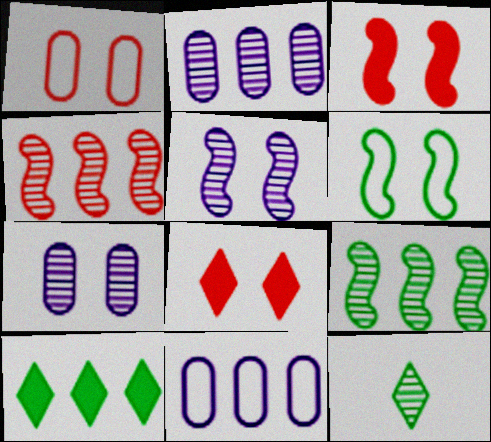[[3, 5, 6], 
[3, 11, 12], 
[4, 7, 12], 
[4, 10, 11], 
[6, 7, 8]]